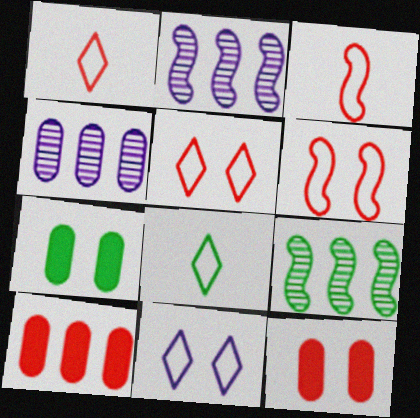[[1, 2, 7], 
[2, 8, 12], 
[7, 8, 9]]